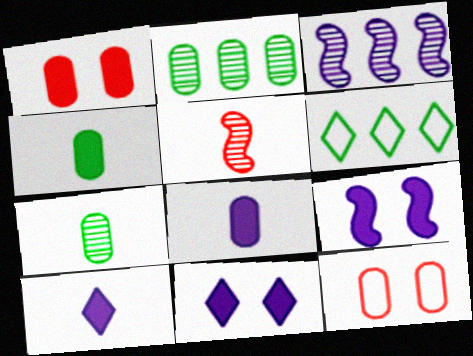[[2, 8, 12]]